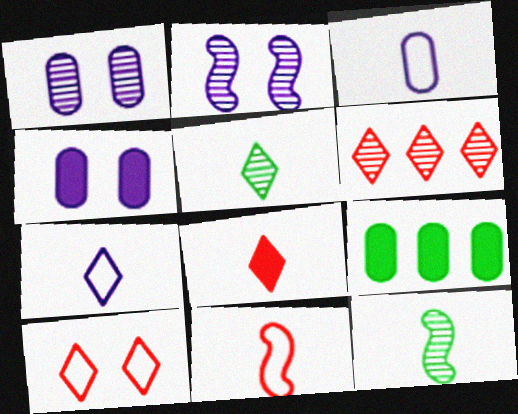[[1, 6, 12], 
[3, 8, 12], 
[5, 7, 8], 
[6, 8, 10]]